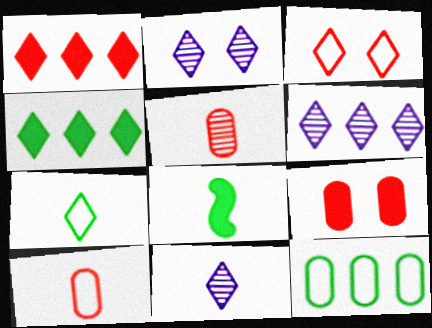[[1, 2, 7], 
[2, 6, 11], 
[3, 4, 11], 
[8, 10, 11]]